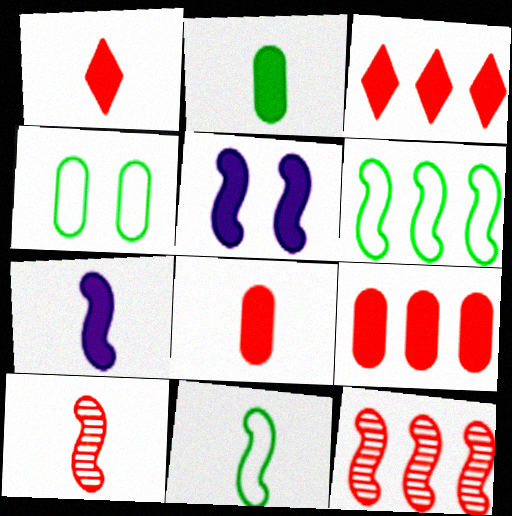[[1, 2, 7], 
[2, 3, 5], 
[5, 6, 10], 
[5, 11, 12], 
[7, 10, 11]]